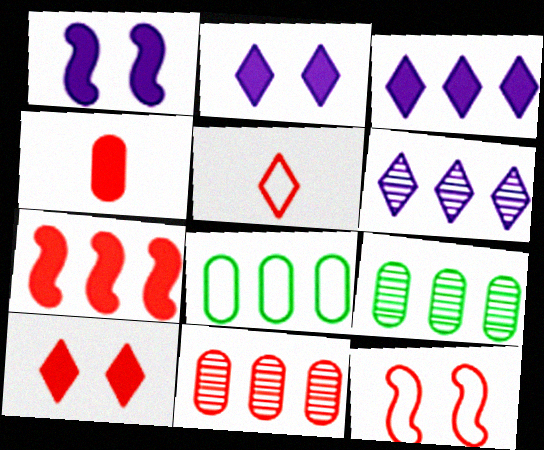[[1, 5, 9], 
[4, 7, 10], 
[6, 7, 8]]